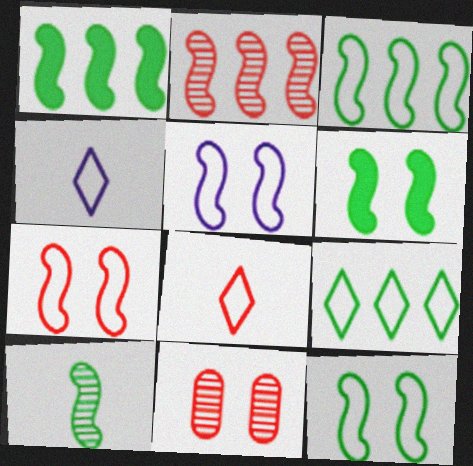[[1, 4, 11], 
[1, 10, 12], 
[3, 6, 10], 
[5, 7, 12]]